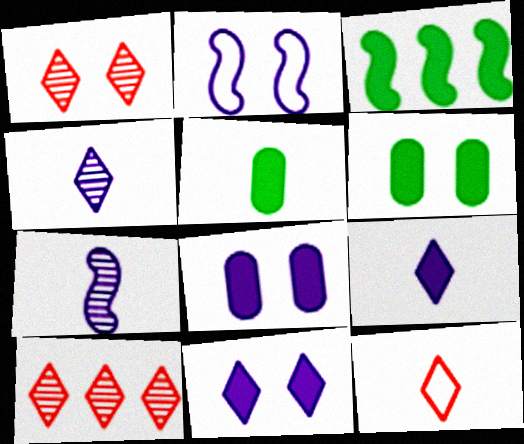[[1, 2, 6], 
[2, 5, 10], 
[5, 7, 12]]